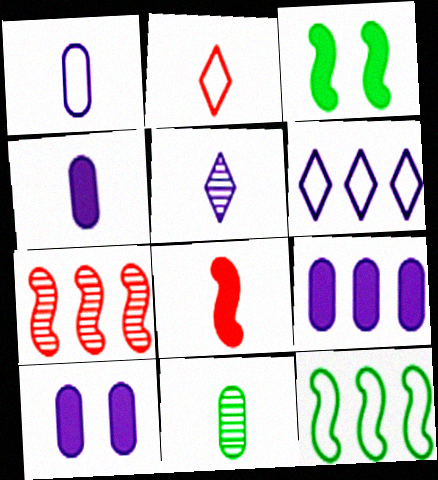[[4, 9, 10]]